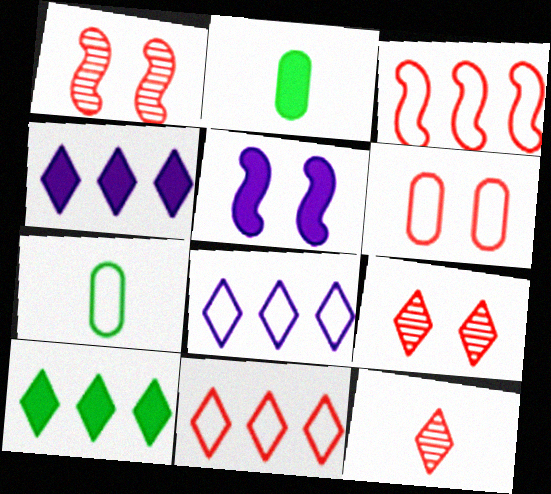[[1, 2, 8], 
[1, 4, 7]]